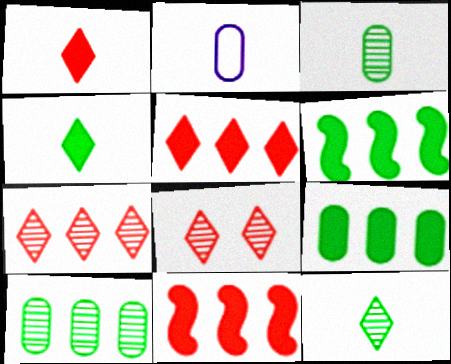[[2, 6, 8]]